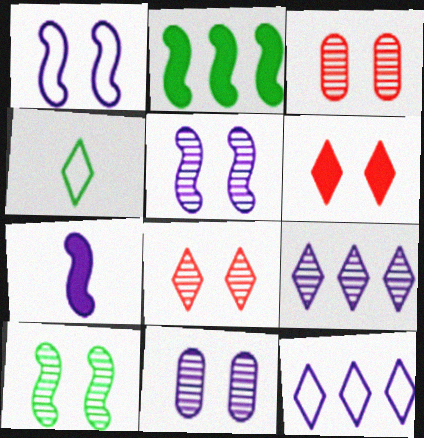[[4, 6, 9], 
[7, 11, 12], 
[8, 10, 11]]